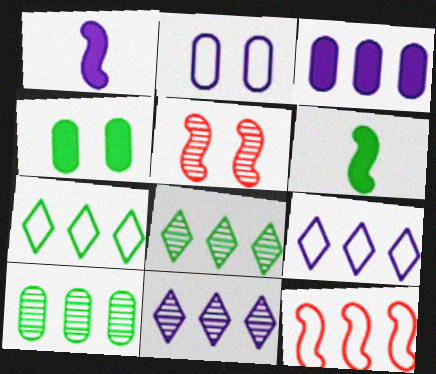[[1, 2, 11], 
[3, 8, 12]]